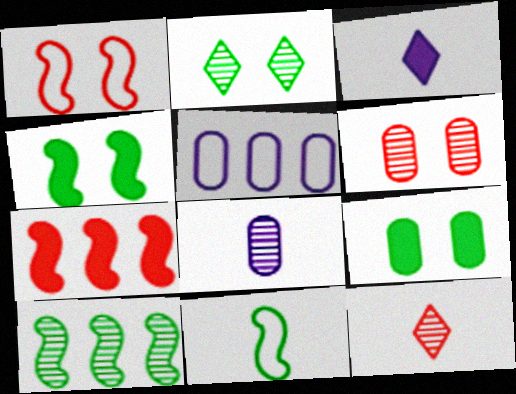[[3, 7, 9], 
[4, 5, 12], 
[4, 10, 11]]